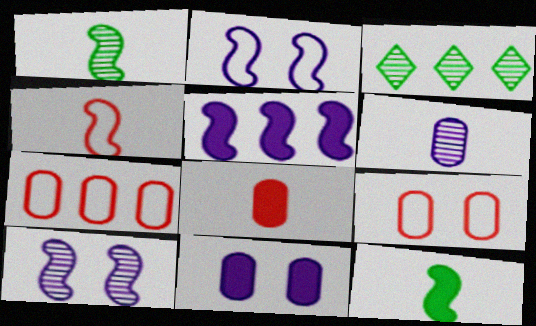[[2, 3, 8], 
[3, 4, 11], 
[3, 5, 7]]